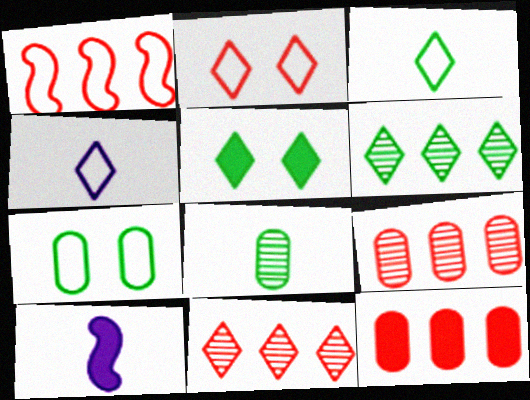[[1, 4, 7], 
[1, 11, 12], 
[3, 5, 6], 
[4, 5, 11], 
[5, 10, 12], 
[7, 10, 11]]